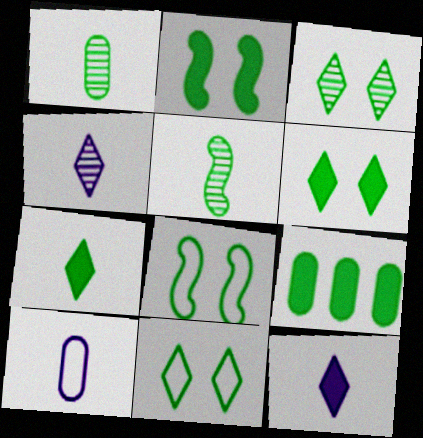[[2, 7, 9], 
[3, 6, 11], 
[5, 9, 11]]